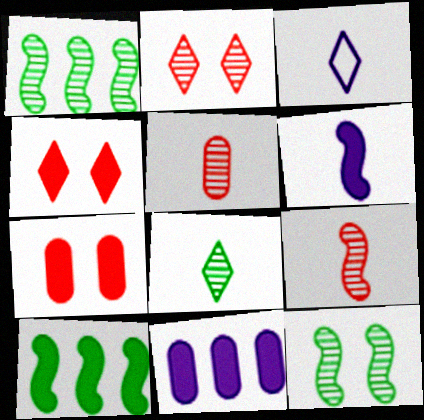[[1, 3, 7]]